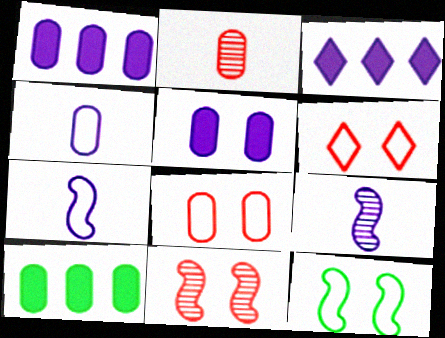[[2, 3, 12], 
[6, 9, 10]]